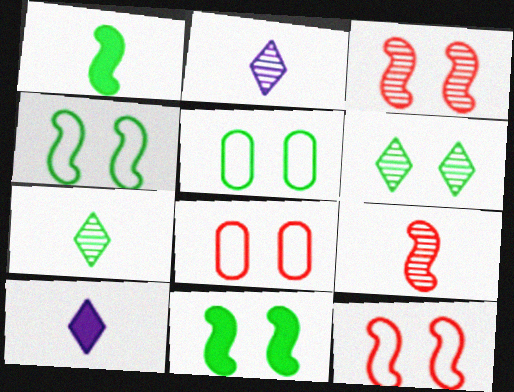[[5, 6, 11]]